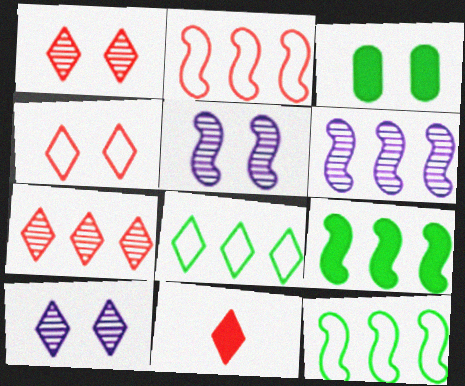[[2, 6, 9], 
[3, 4, 5], 
[4, 7, 11], 
[8, 10, 11]]